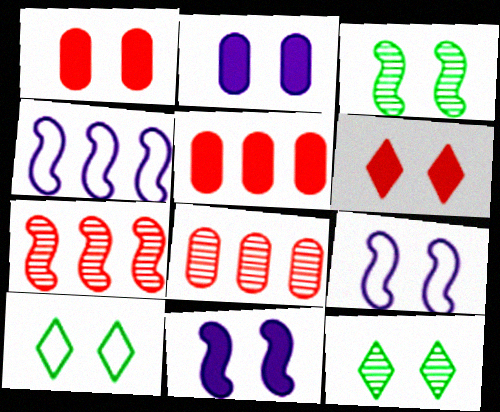[[1, 9, 12]]